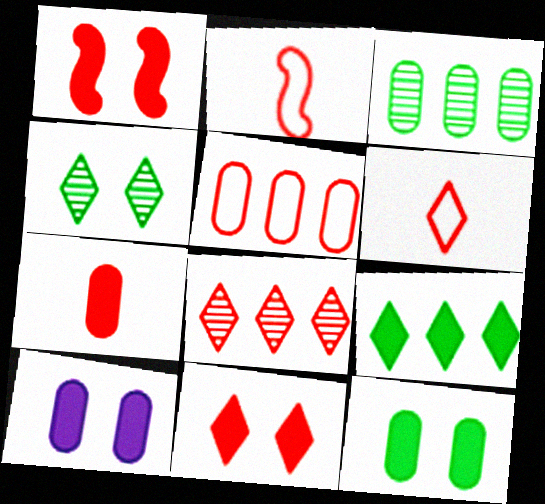[[6, 8, 11]]